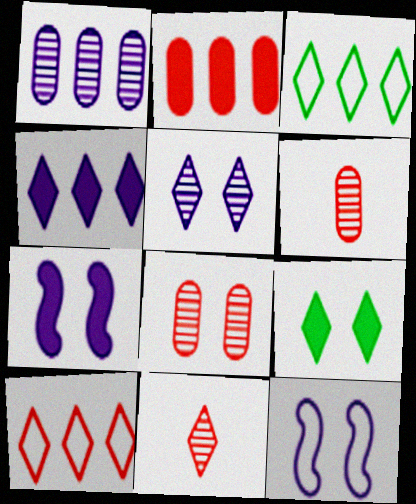[[3, 6, 7], 
[8, 9, 12]]